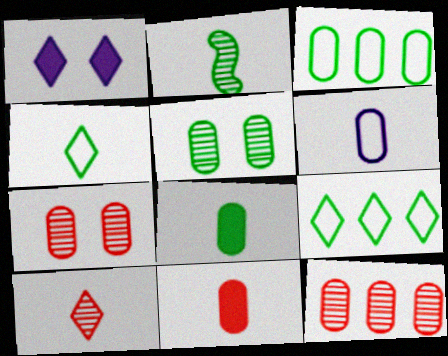[[1, 9, 10], 
[2, 4, 8], 
[3, 5, 8]]